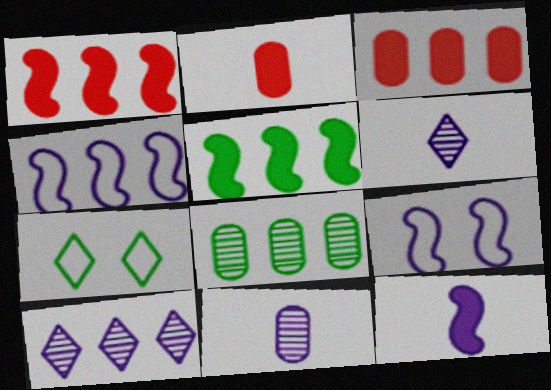[[1, 7, 11]]